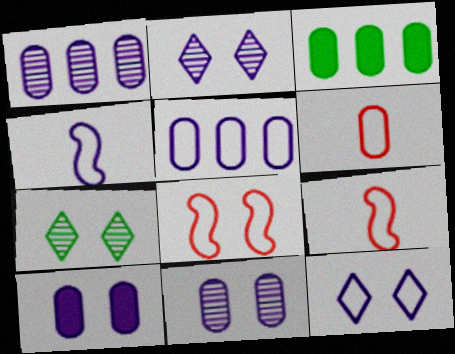[[2, 3, 9], 
[3, 6, 11], 
[4, 5, 12], 
[7, 8, 10]]